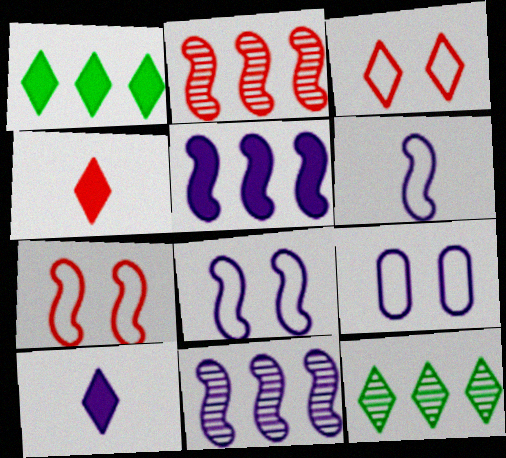[[3, 10, 12], 
[9, 10, 11]]